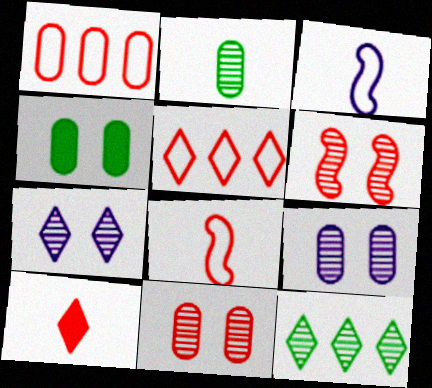[[1, 6, 10], 
[2, 3, 10]]